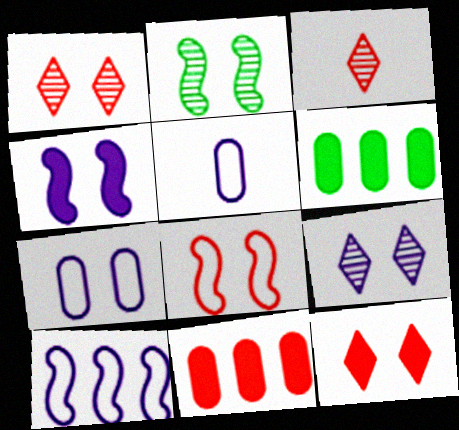[[2, 4, 8], 
[2, 7, 12], 
[3, 8, 11], 
[4, 7, 9]]